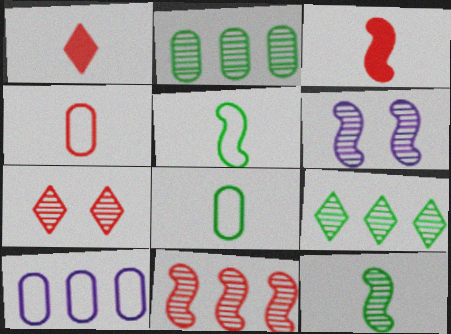[[6, 11, 12]]